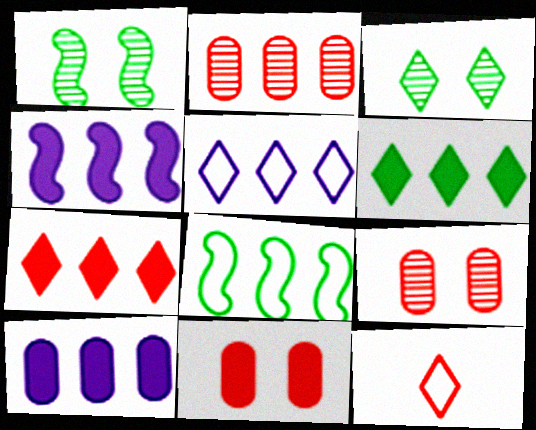[[1, 10, 12]]